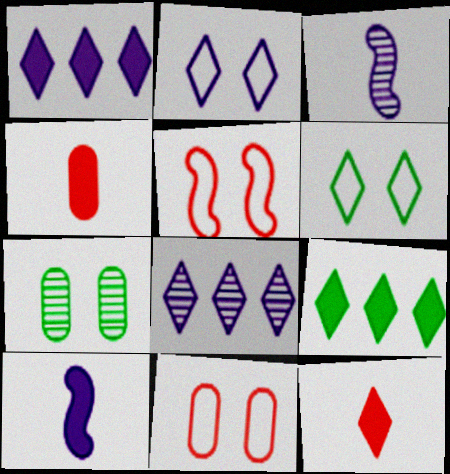[[3, 9, 11], 
[6, 8, 12]]